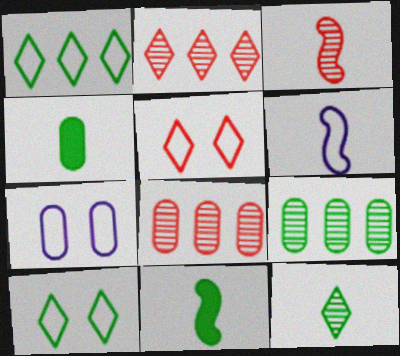[[2, 7, 11], 
[3, 6, 11], 
[4, 7, 8], 
[9, 10, 11]]